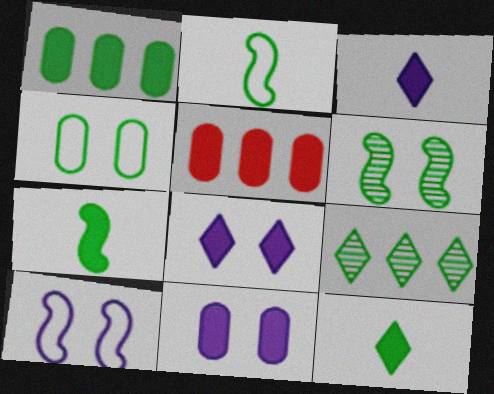[[4, 7, 9], 
[5, 7, 8]]